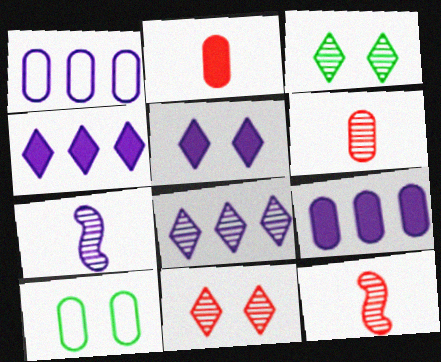[[1, 5, 7], 
[4, 10, 12], 
[6, 9, 10]]